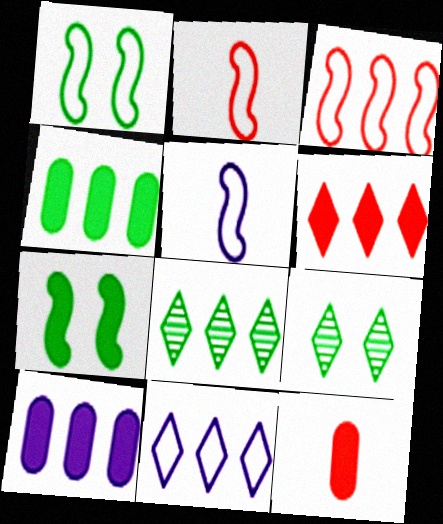[[1, 3, 5], 
[2, 9, 10], 
[3, 8, 10], 
[6, 8, 11]]